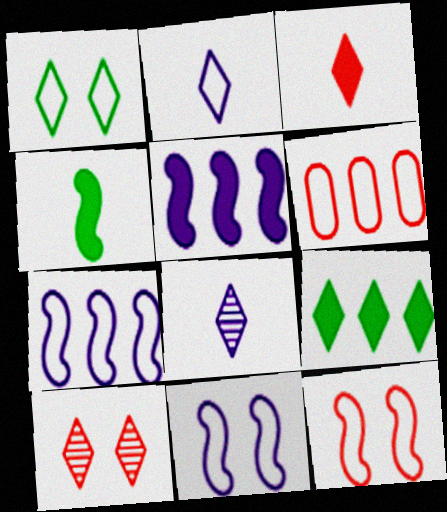[[2, 9, 10]]